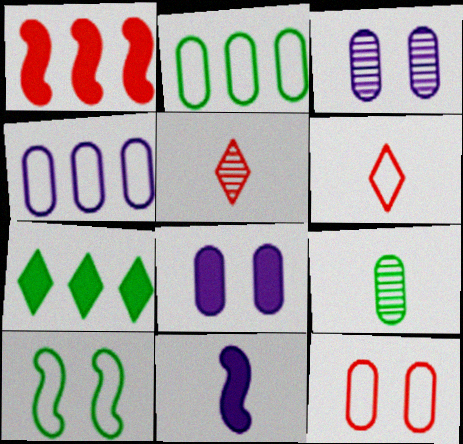[[1, 5, 12], 
[4, 6, 10], 
[6, 9, 11], 
[7, 9, 10]]